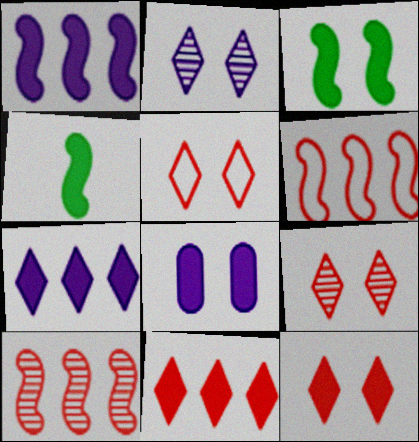[[3, 8, 12], 
[4, 8, 11], 
[5, 9, 12]]